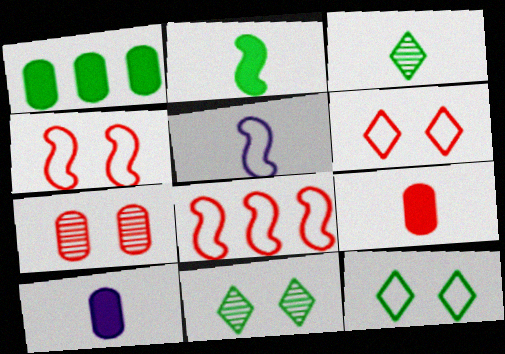[[3, 5, 9], 
[8, 10, 11]]